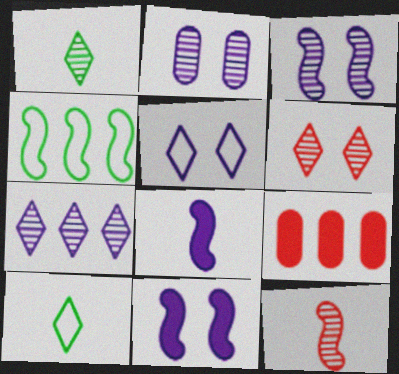[[1, 6, 7], 
[2, 5, 11], 
[3, 9, 10], 
[4, 7, 9], 
[4, 11, 12]]